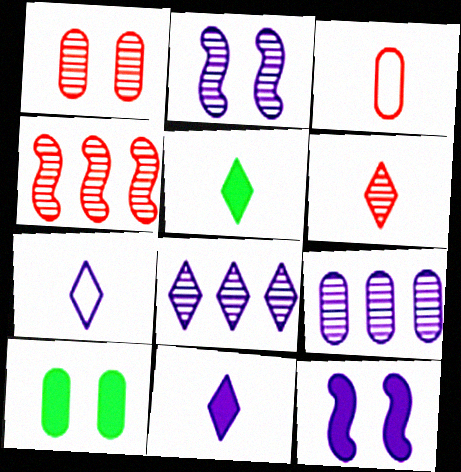[[1, 4, 6], 
[3, 9, 10], 
[4, 7, 10], 
[5, 6, 7], 
[7, 9, 12]]